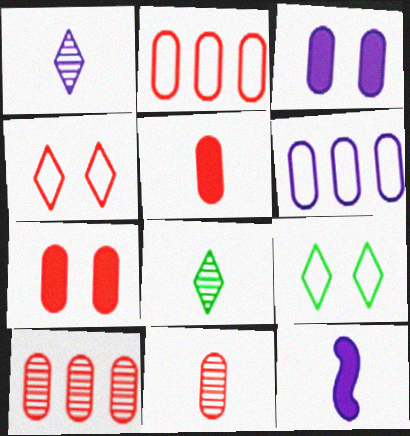[[2, 7, 11], 
[9, 10, 12]]